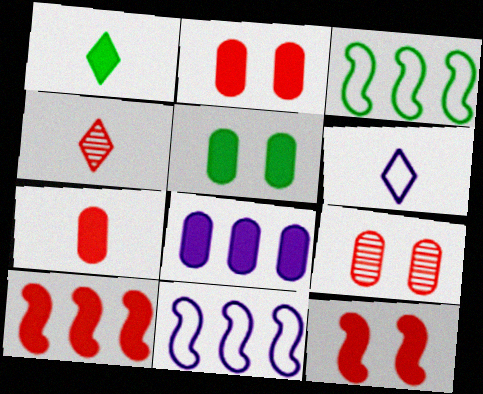[[1, 4, 6], 
[1, 8, 12], 
[1, 9, 11], 
[4, 5, 11], 
[5, 7, 8]]